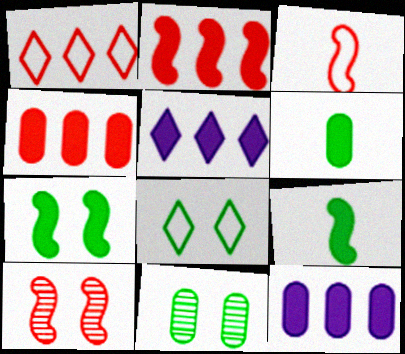[[2, 3, 10], 
[3, 5, 11], 
[7, 8, 11]]